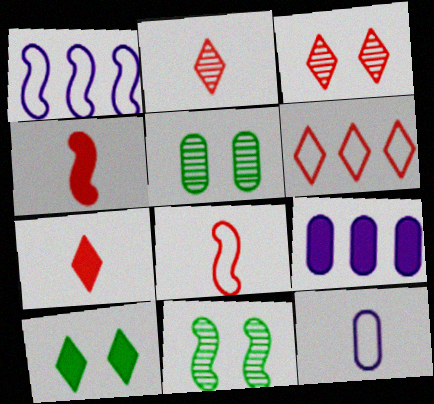[[1, 4, 11], 
[1, 5, 7], 
[3, 6, 7], 
[4, 9, 10]]